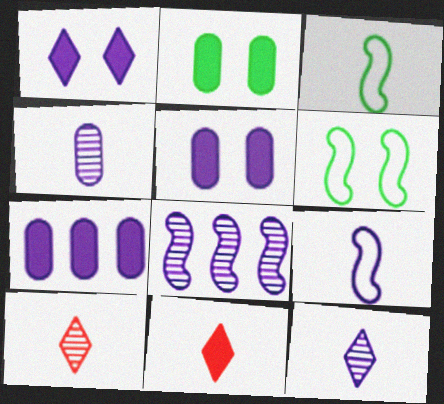[[3, 4, 11], 
[6, 7, 10]]